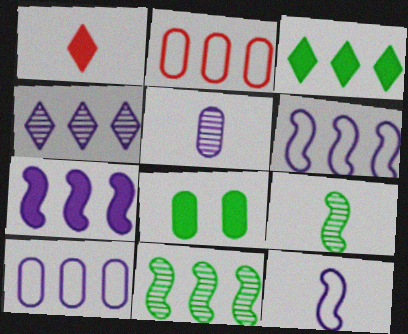[[1, 7, 8], 
[2, 5, 8], 
[4, 7, 10]]